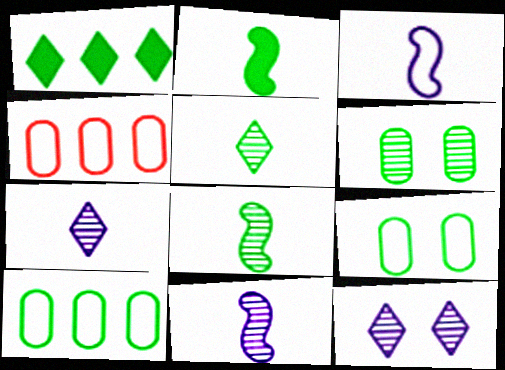[[1, 8, 9], 
[2, 4, 12]]